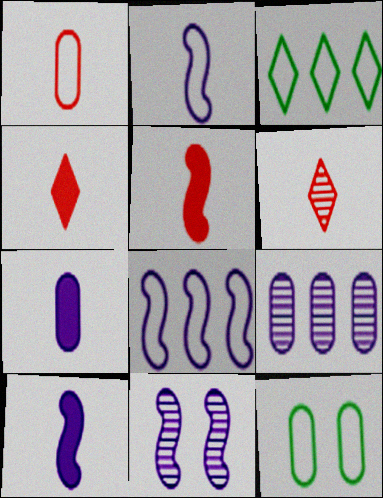[[1, 5, 6], 
[8, 10, 11]]